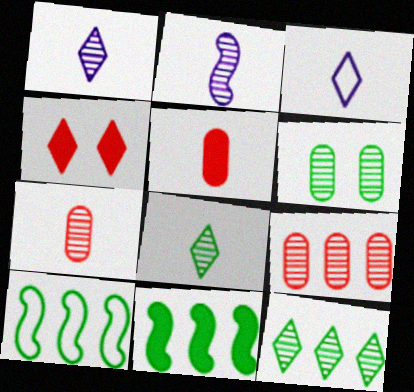[[2, 7, 8], 
[3, 4, 12]]